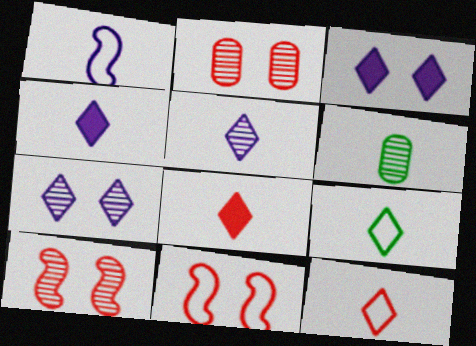[[1, 6, 8], 
[5, 8, 9]]